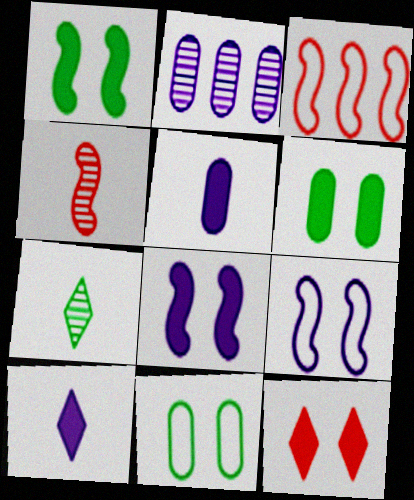[[2, 9, 10], 
[6, 8, 12]]